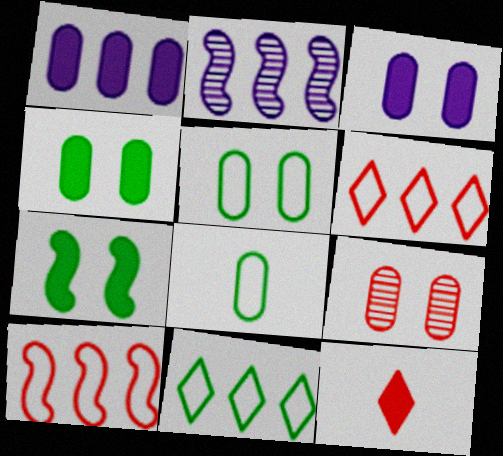[[1, 7, 12], 
[1, 8, 9], 
[2, 5, 12], 
[3, 5, 9], 
[9, 10, 12]]